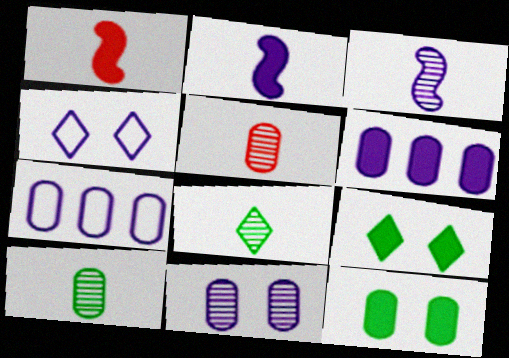[[1, 6, 9], 
[3, 4, 6], 
[3, 5, 8], 
[5, 7, 12]]